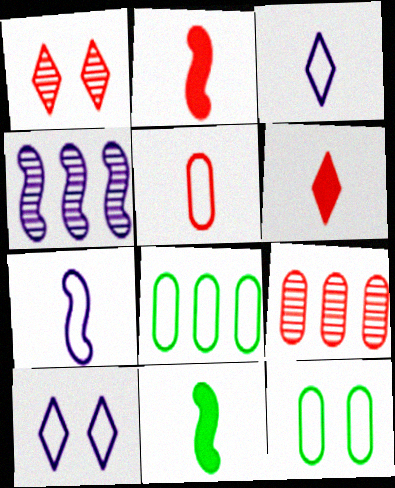[[4, 6, 12], 
[9, 10, 11]]